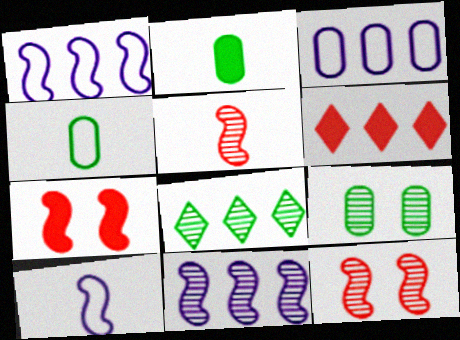[[6, 9, 10]]